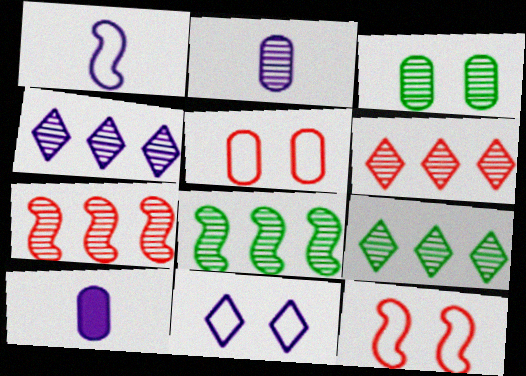[[4, 6, 9], 
[9, 10, 12]]